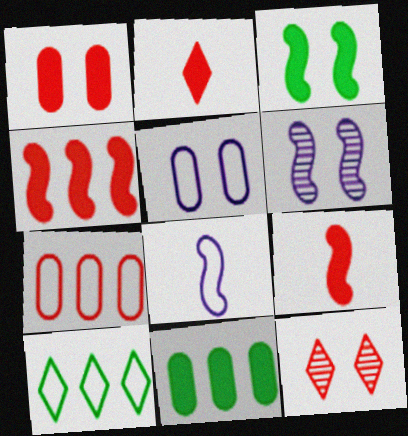[[1, 2, 4], 
[3, 5, 12], 
[7, 9, 12], 
[8, 11, 12]]